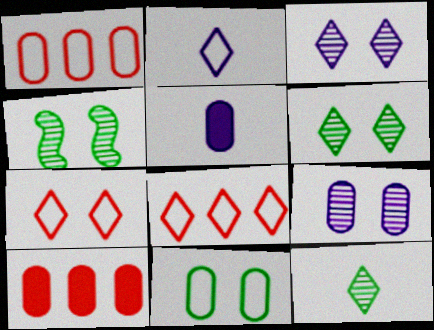[[2, 4, 10], 
[4, 5, 8]]